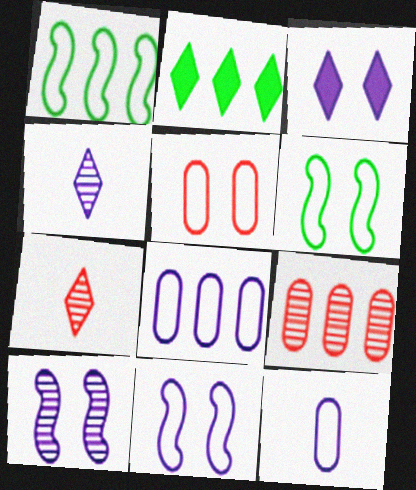[]